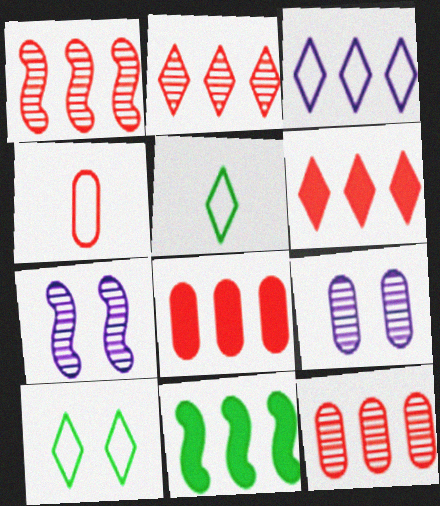[[1, 2, 12], 
[3, 11, 12], 
[5, 7, 8]]